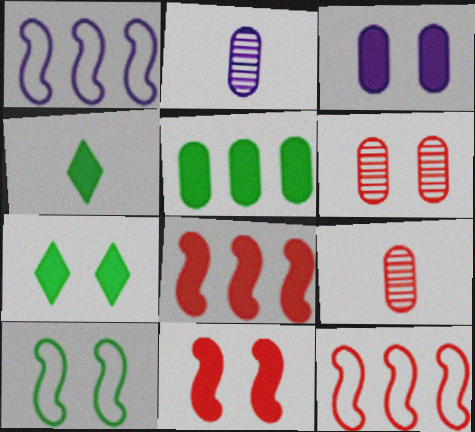[[1, 4, 6], 
[1, 7, 9], 
[2, 7, 12], 
[3, 4, 8], 
[3, 7, 11]]